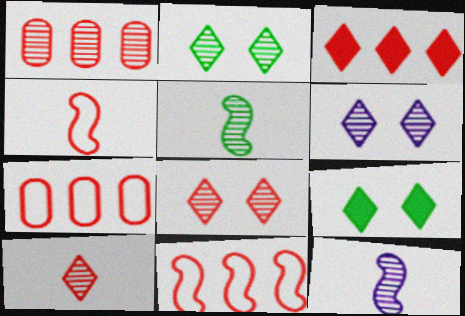[[1, 2, 12], 
[1, 3, 11], 
[1, 5, 6], 
[2, 6, 8], 
[7, 9, 12]]